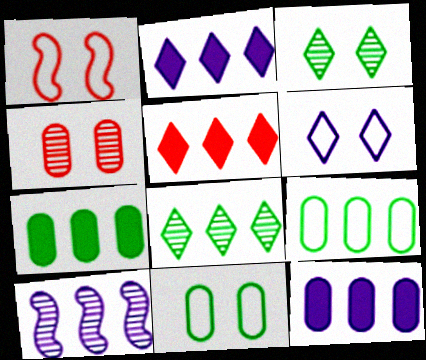[[1, 6, 11], 
[5, 9, 10]]